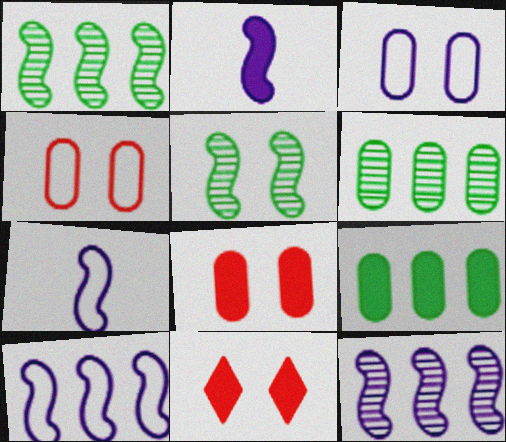[[2, 9, 11], 
[3, 5, 11], 
[6, 7, 11]]